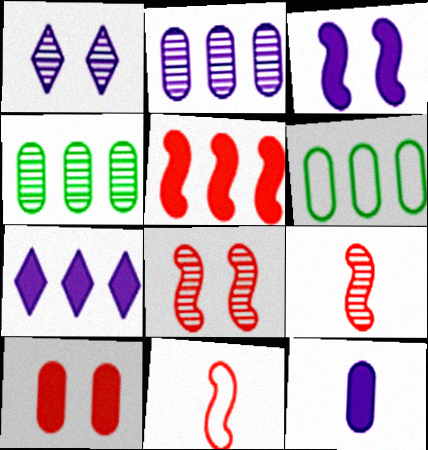[[1, 4, 9], 
[3, 7, 12], 
[5, 8, 11]]